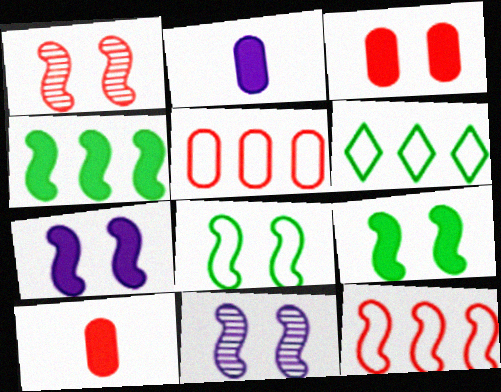[[1, 2, 6], 
[1, 7, 8], 
[6, 10, 11]]